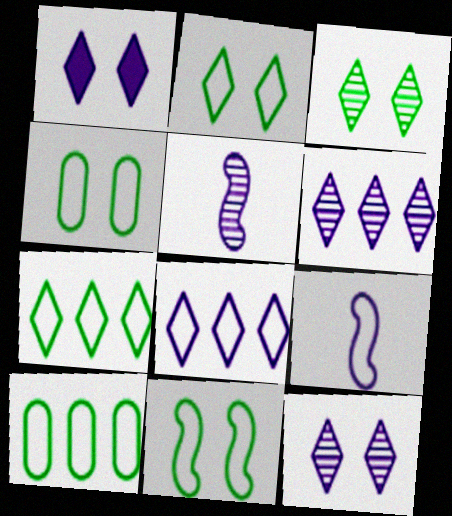[[2, 4, 11]]